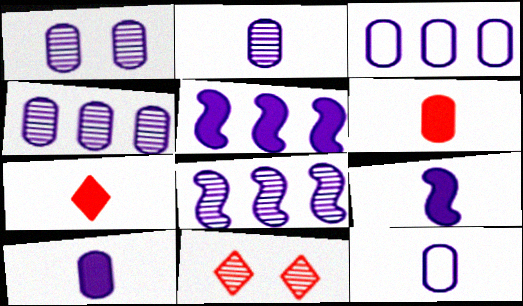[[1, 2, 4], 
[1, 3, 10], 
[2, 10, 12]]